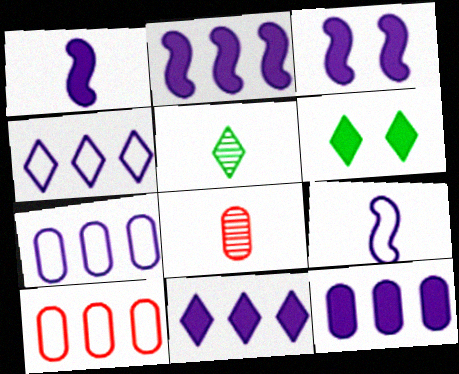[[1, 2, 3], 
[2, 11, 12], 
[3, 5, 10]]